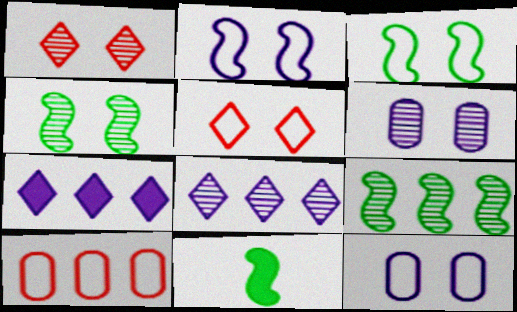[[1, 4, 6], 
[3, 5, 12], 
[3, 9, 11], 
[7, 9, 10]]